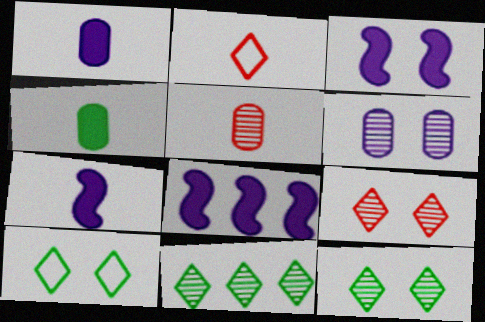[[3, 7, 8], 
[5, 8, 10]]